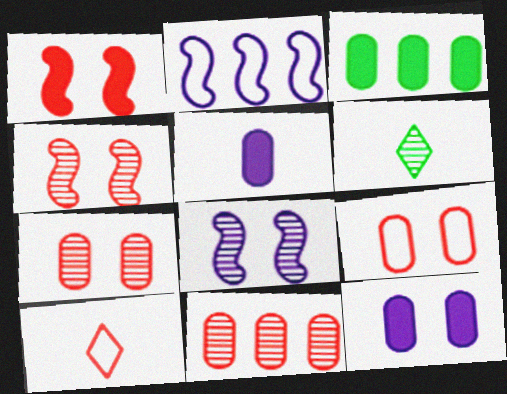[[1, 10, 11], 
[3, 8, 10], 
[6, 8, 11]]